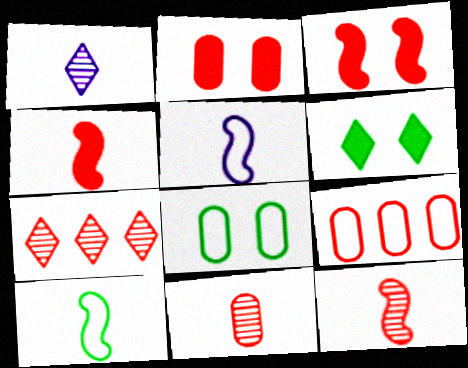[[2, 9, 11]]